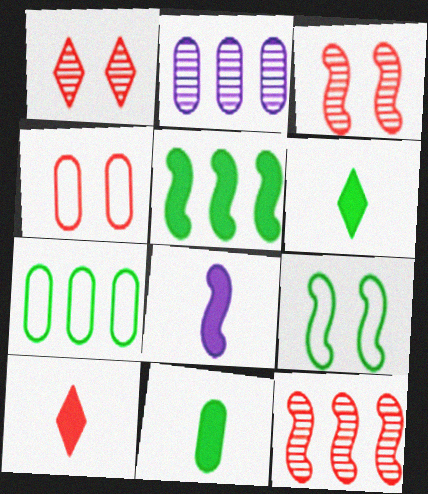[[1, 7, 8], 
[2, 4, 11], 
[2, 9, 10], 
[4, 10, 12], 
[8, 9, 12], 
[8, 10, 11]]